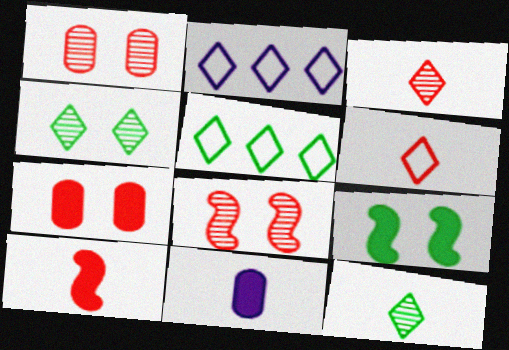[[5, 8, 11]]